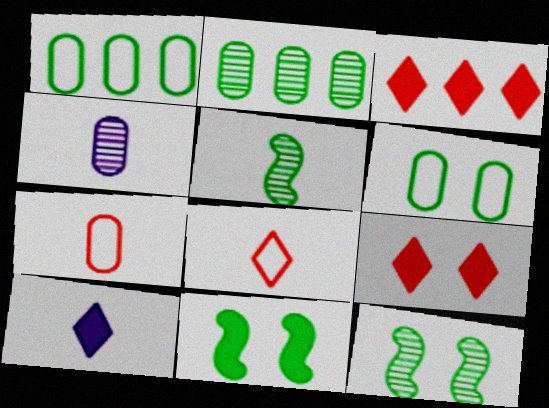[[5, 7, 10]]